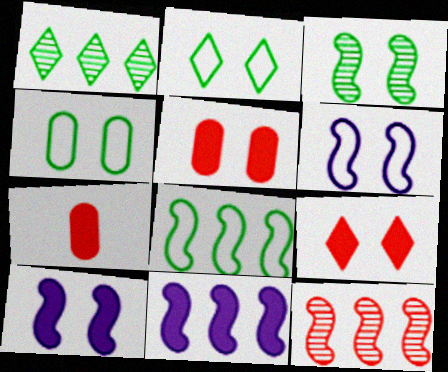[[1, 6, 7], 
[8, 11, 12]]